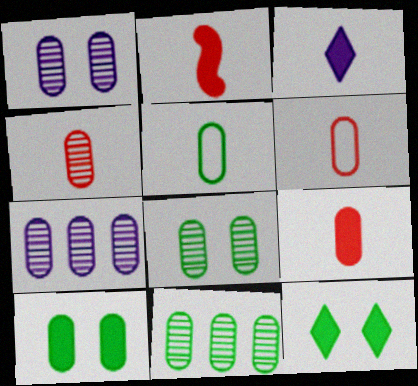[[1, 4, 11], 
[4, 6, 9], 
[4, 7, 8], 
[5, 10, 11], 
[6, 7, 10]]